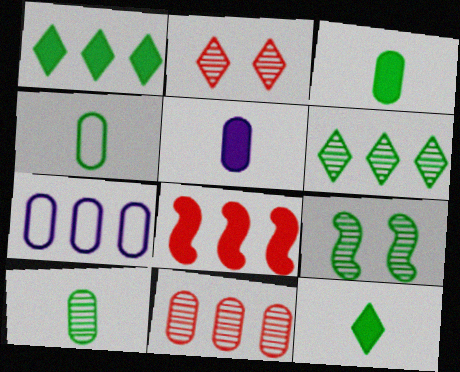[[1, 4, 9], 
[3, 4, 10], 
[6, 7, 8], 
[6, 9, 10]]